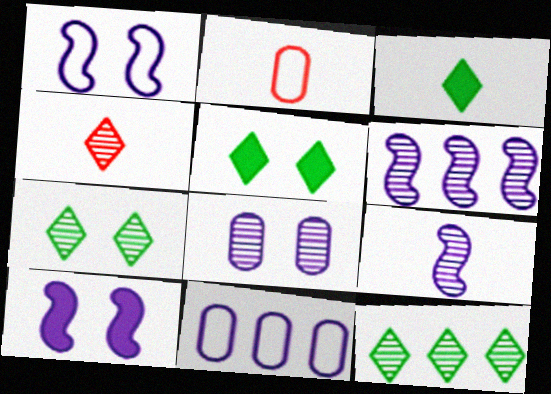[[2, 3, 9], 
[2, 5, 6], 
[2, 10, 12]]